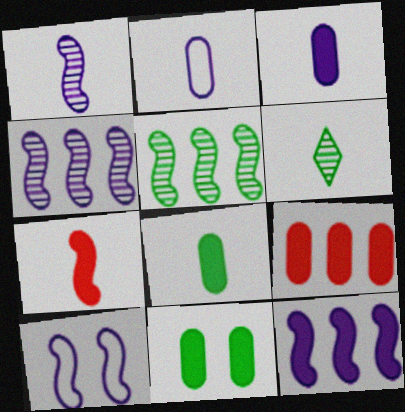[[1, 10, 12], 
[2, 6, 7], 
[3, 9, 11], 
[5, 7, 10], 
[6, 9, 10]]